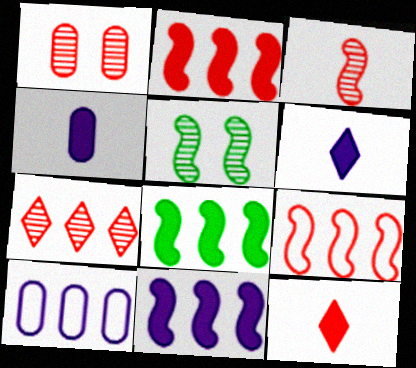[[1, 3, 7], 
[1, 9, 12], 
[2, 8, 11], 
[5, 10, 12], 
[7, 8, 10]]